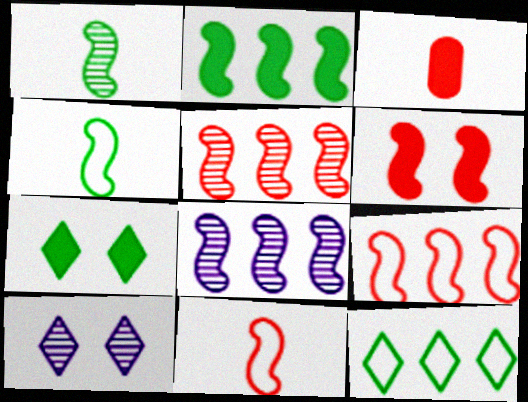[[2, 8, 9], 
[4, 6, 8], 
[5, 6, 11]]